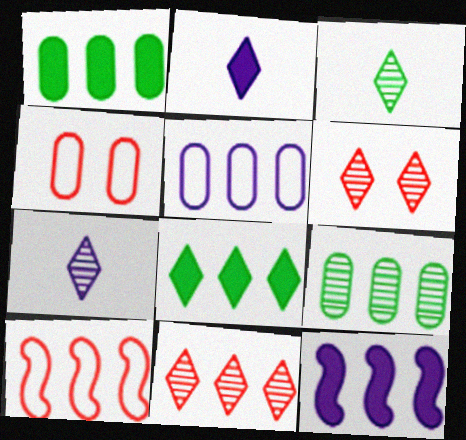[[3, 4, 12]]